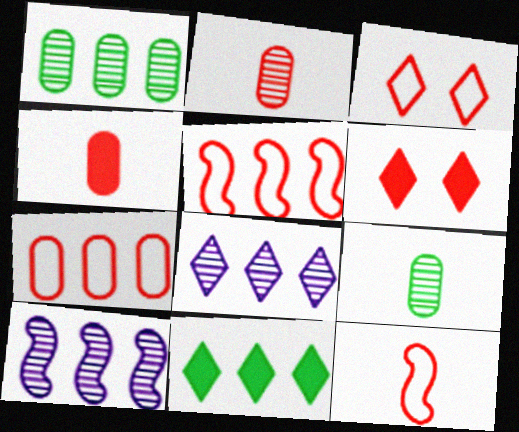[[2, 5, 6], 
[3, 7, 12], 
[7, 10, 11]]